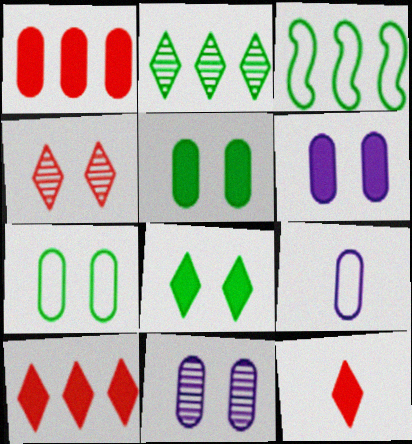[[3, 11, 12]]